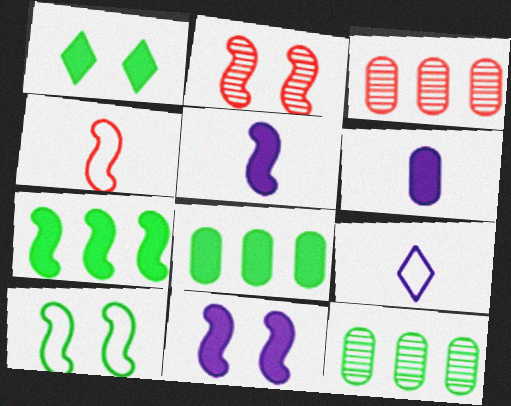[[2, 8, 9], 
[2, 10, 11]]